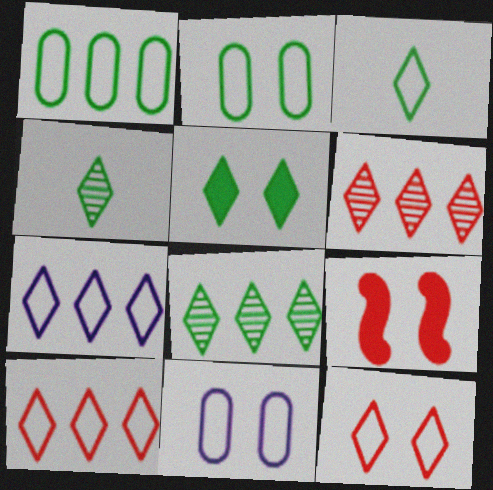[[3, 5, 8], 
[3, 7, 12]]